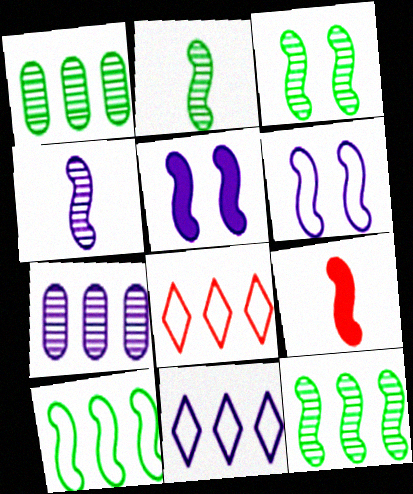[[2, 3, 12], 
[6, 9, 12]]